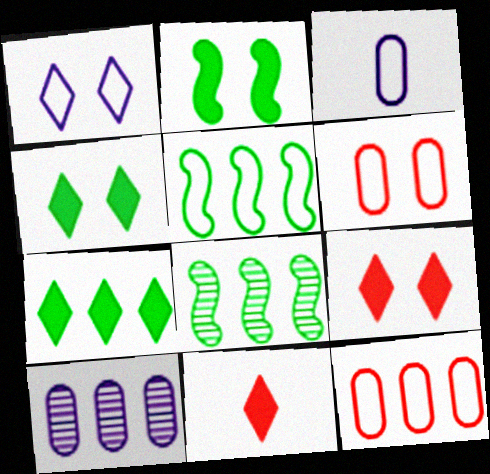[[3, 8, 9]]